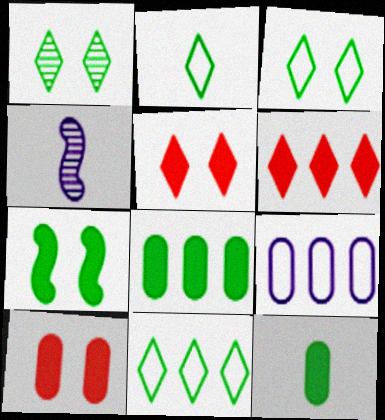[[2, 3, 11], 
[4, 10, 11]]